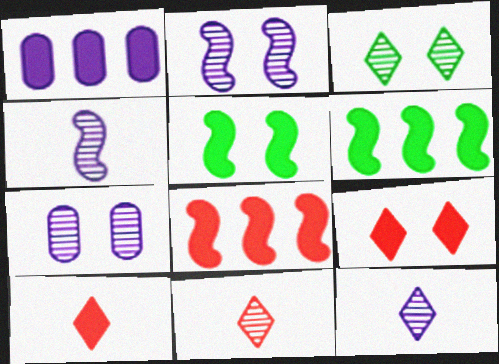[[1, 5, 10]]